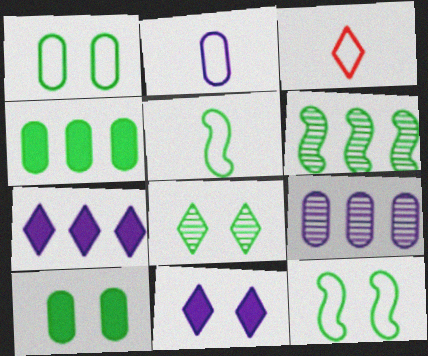[[2, 3, 5], 
[3, 7, 8], 
[4, 5, 8], 
[8, 10, 12]]